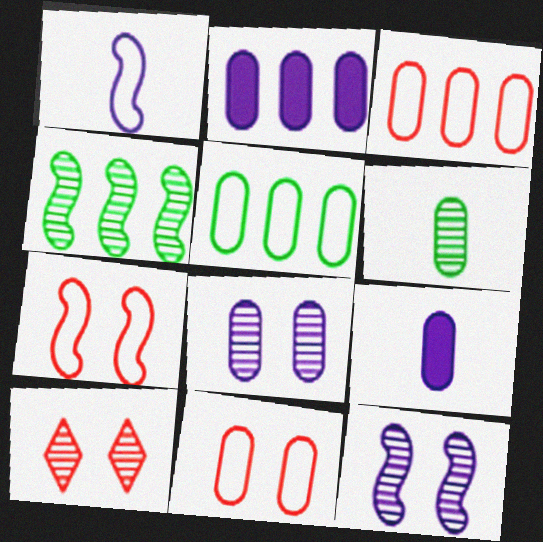[[2, 6, 11]]